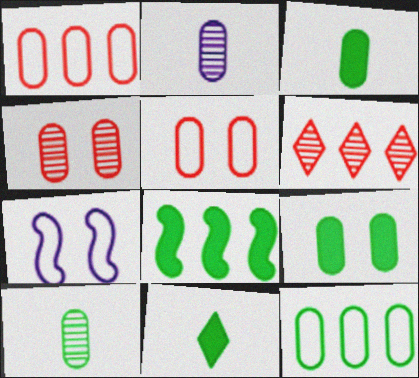[[1, 2, 9], 
[3, 6, 7], 
[8, 9, 11], 
[9, 10, 12]]